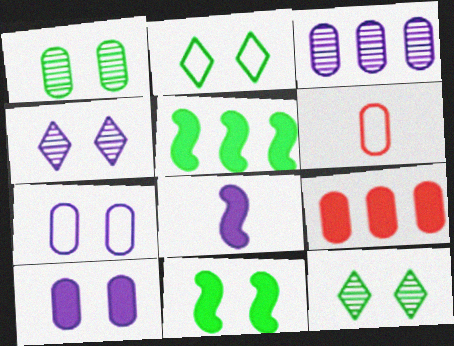[[1, 2, 11], 
[4, 5, 6]]